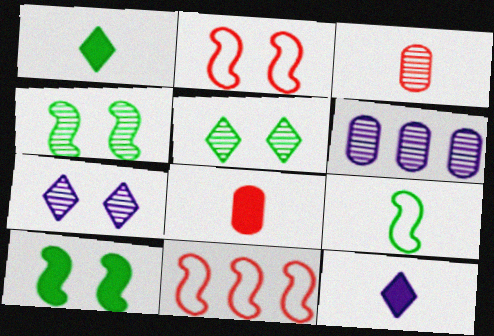[[1, 2, 6], 
[3, 9, 12]]